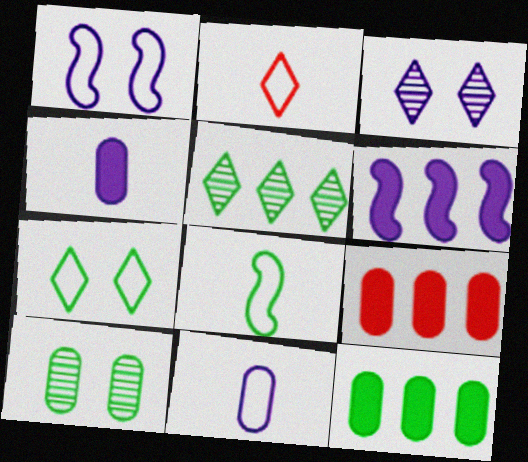[[2, 6, 10], 
[2, 8, 11], 
[3, 6, 11], 
[3, 8, 9], 
[9, 10, 11]]